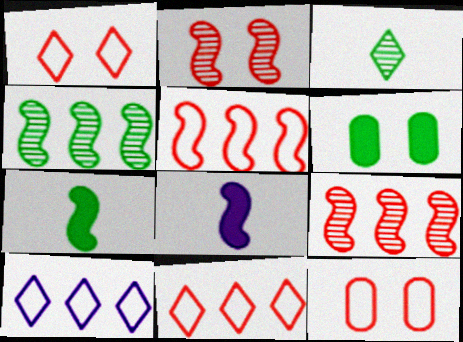[]